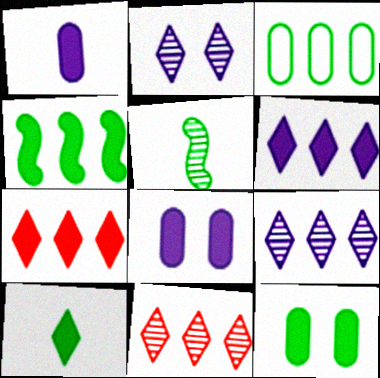[[4, 10, 12]]